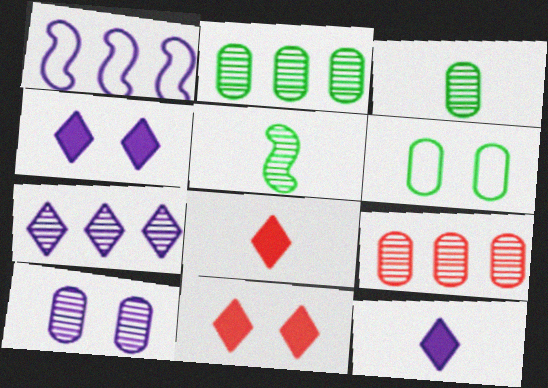[[1, 3, 11], 
[1, 10, 12], 
[3, 9, 10]]